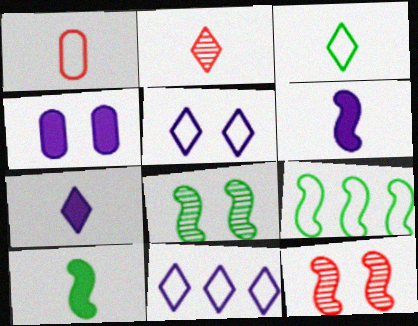[[1, 5, 9], 
[2, 3, 7], 
[2, 4, 9], 
[6, 9, 12], 
[8, 9, 10]]